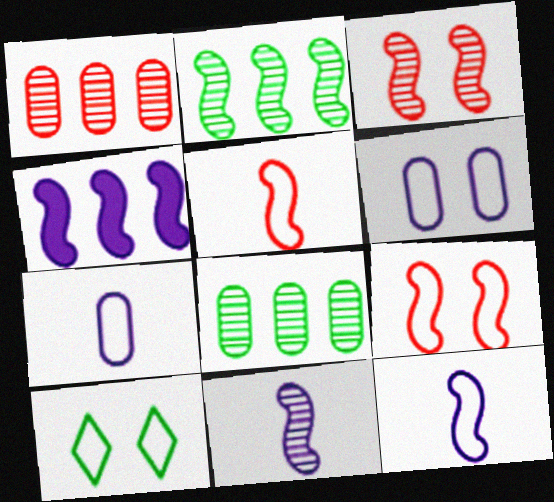[[2, 3, 11], 
[6, 9, 10]]